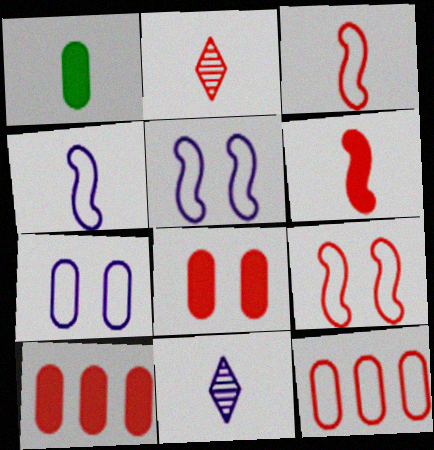[[1, 2, 4], 
[1, 3, 11], 
[2, 9, 10]]